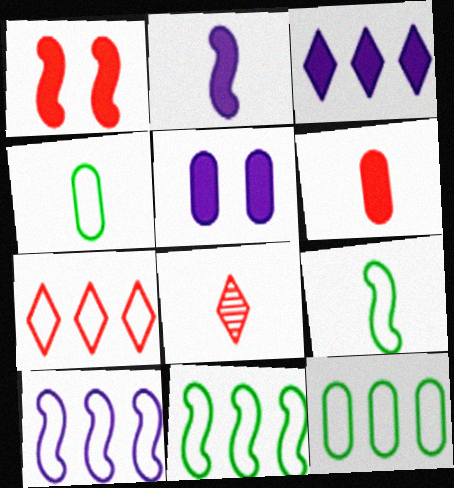[[2, 3, 5], 
[2, 4, 8], 
[5, 8, 11], 
[7, 10, 12]]